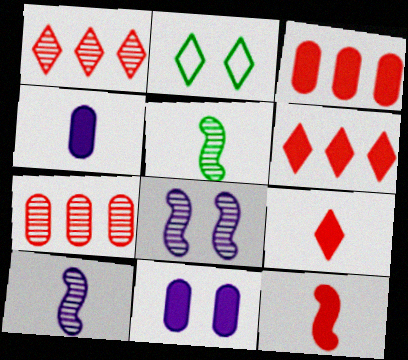[[2, 3, 10]]